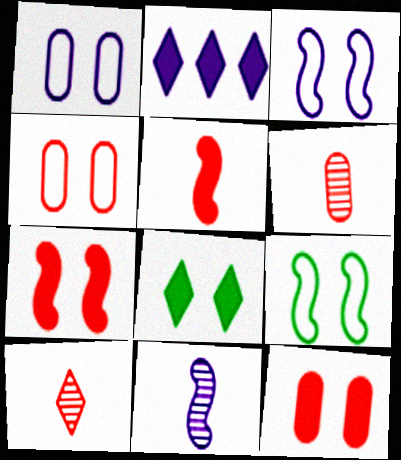[[1, 2, 11], 
[2, 6, 9]]